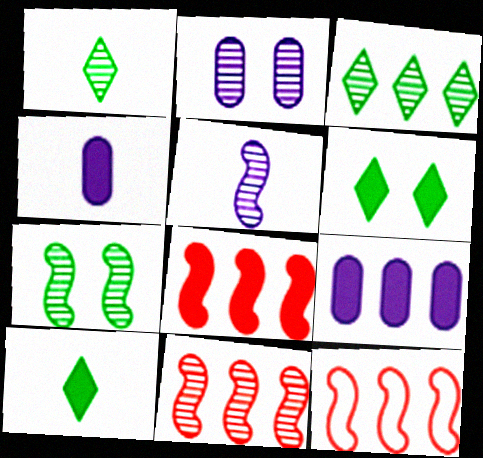[[1, 2, 11], 
[2, 10, 12], 
[3, 9, 12], 
[4, 6, 8], 
[5, 7, 11], 
[8, 11, 12]]